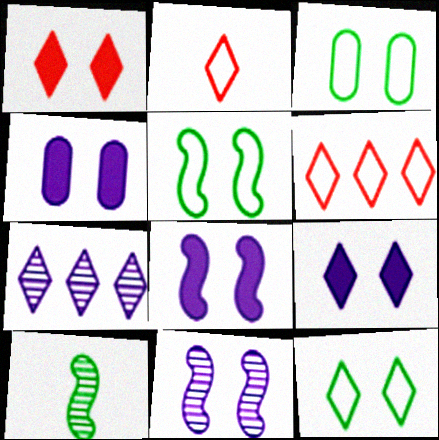[[1, 3, 11], 
[3, 5, 12], 
[4, 6, 10], 
[4, 8, 9]]